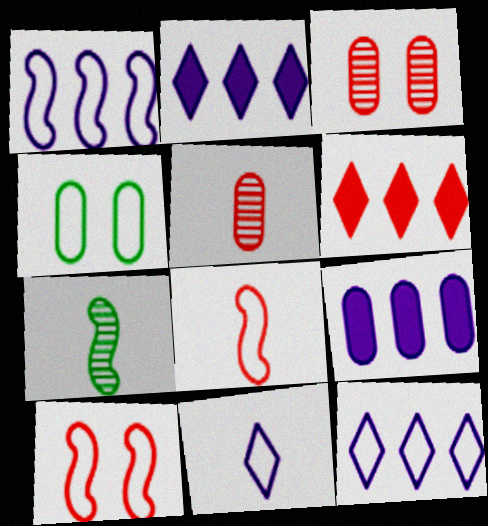[[3, 6, 8], 
[4, 5, 9], 
[4, 8, 12], 
[5, 6, 10]]